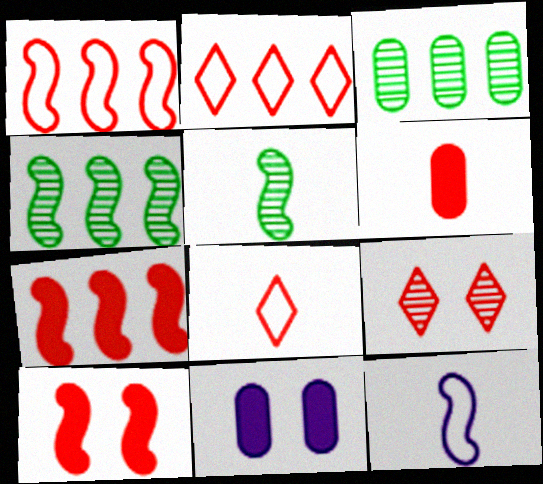[[1, 6, 9], 
[2, 5, 11], 
[4, 8, 11], 
[4, 10, 12]]